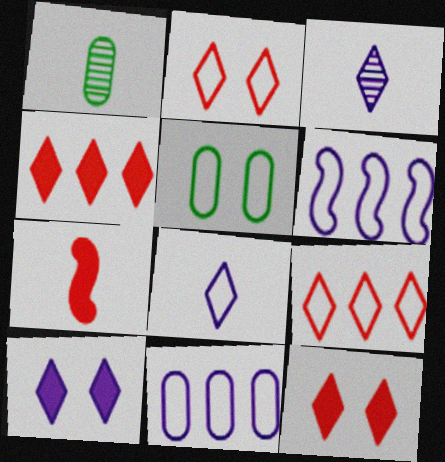[[1, 6, 12], 
[1, 7, 8]]